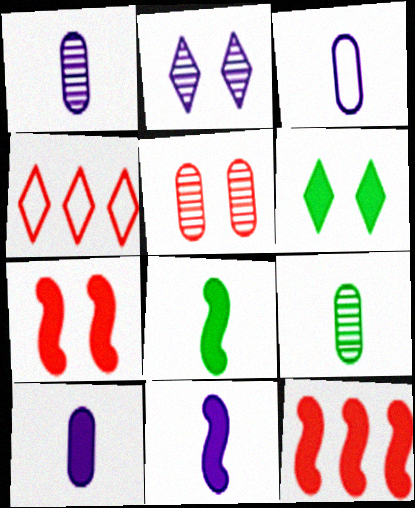[[1, 3, 10], 
[6, 10, 12]]